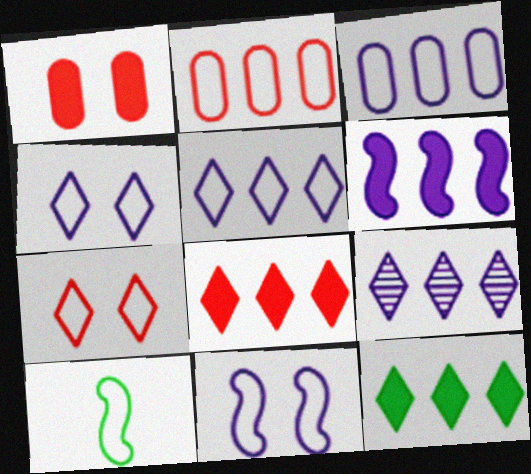[[1, 9, 10], 
[2, 4, 10], 
[3, 6, 9], 
[3, 7, 10]]